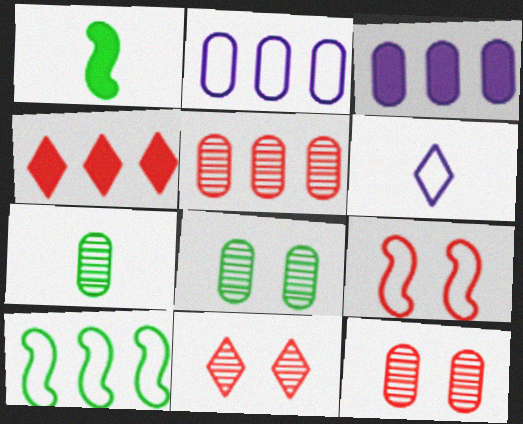[[1, 2, 11]]